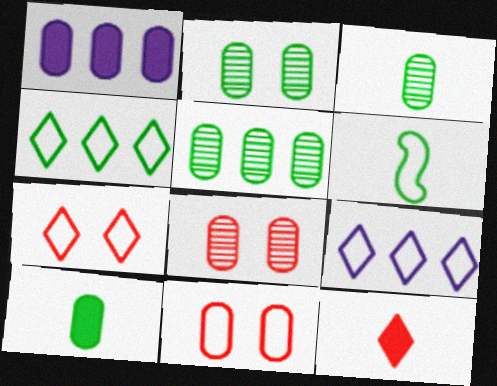[[1, 3, 11], 
[2, 3, 5], 
[6, 9, 11]]